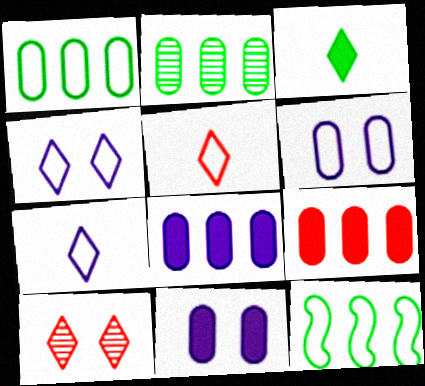[[5, 6, 12]]